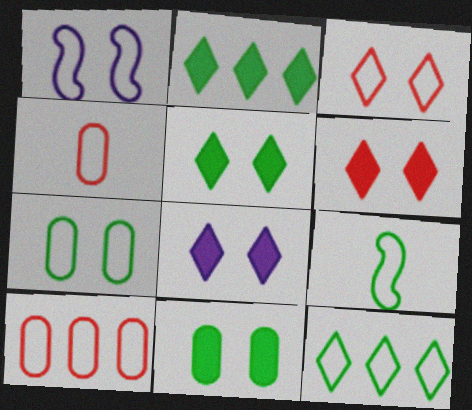[[1, 3, 7], 
[1, 4, 12], 
[5, 6, 8], 
[7, 9, 12]]